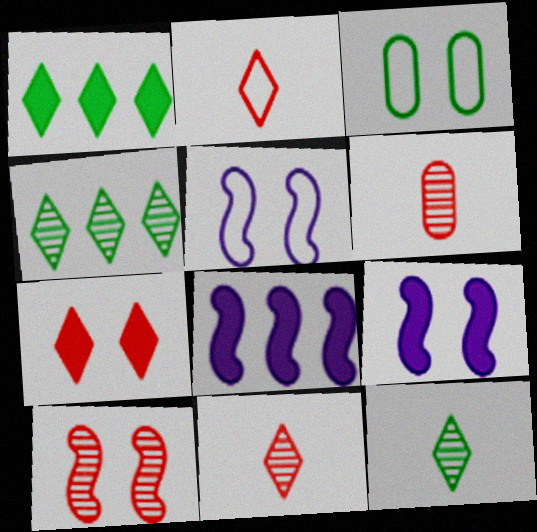[[1, 5, 6], 
[3, 8, 11]]